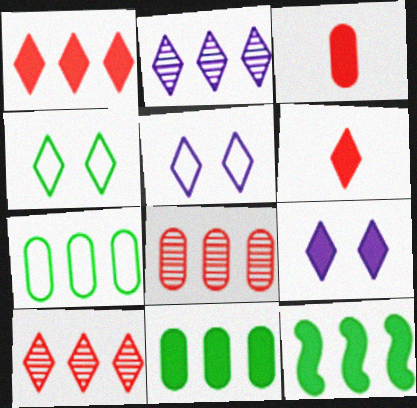[[2, 4, 6], 
[3, 9, 12]]